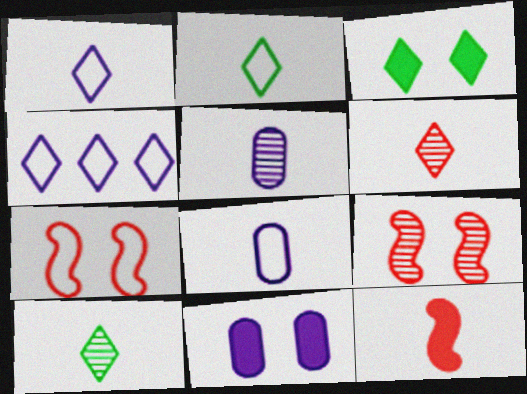[[2, 5, 12], 
[3, 4, 6], 
[8, 10, 12]]